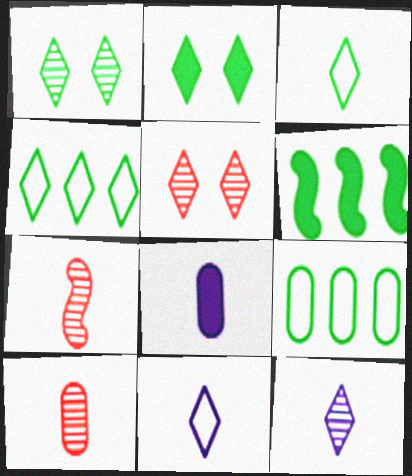[[3, 7, 8]]